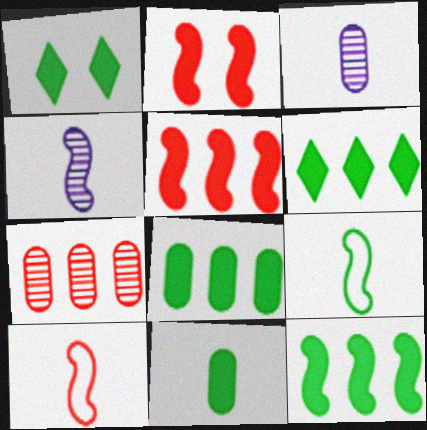[[1, 11, 12], 
[6, 8, 12]]